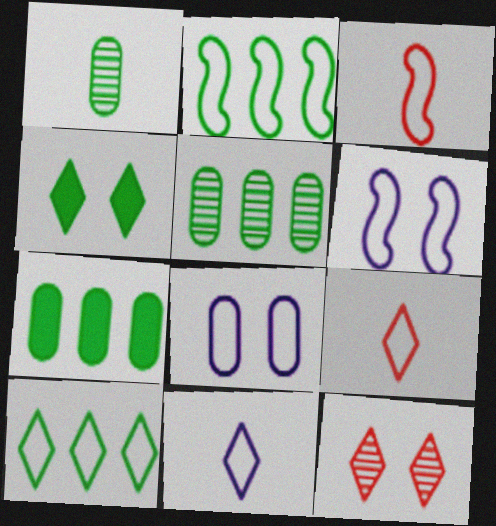[[1, 2, 4], 
[2, 3, 6], 
[2, 8, 9], 
[3, 8, 10]]